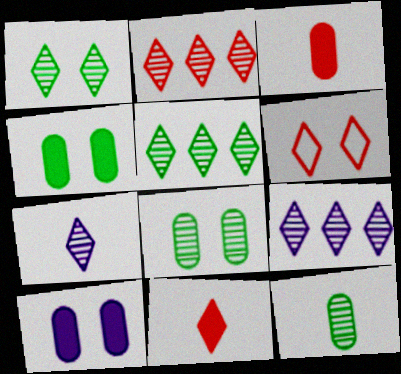[[1, 2, 7], 
[2, 5, 9], 
[2, 6, 11]]